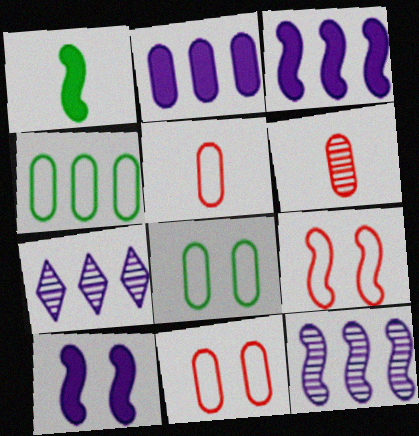[[1, 7, 11], 
[1, 9, 12], 
[2, 6, 8]]